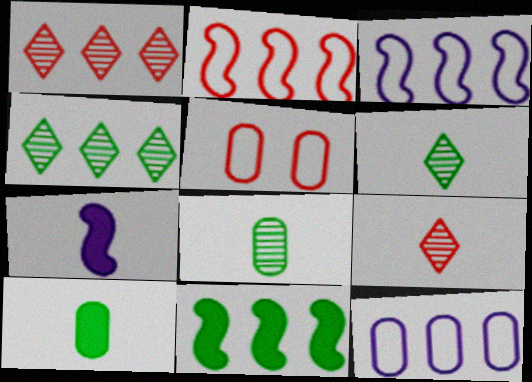[[1, 11, 12], 
[4, 5, 7]]